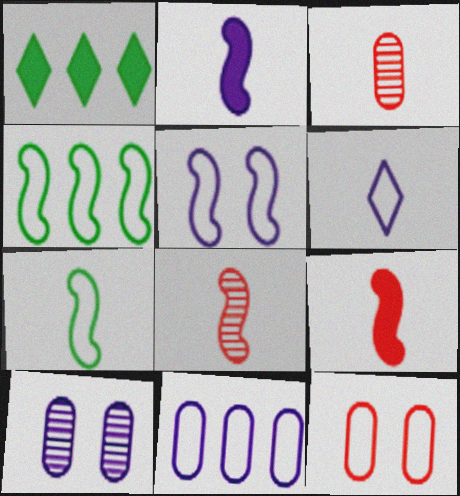[[1, 3, 5], 
[2, 7, 8], 
[4, 6, 12], 
[5, 6, 11]]